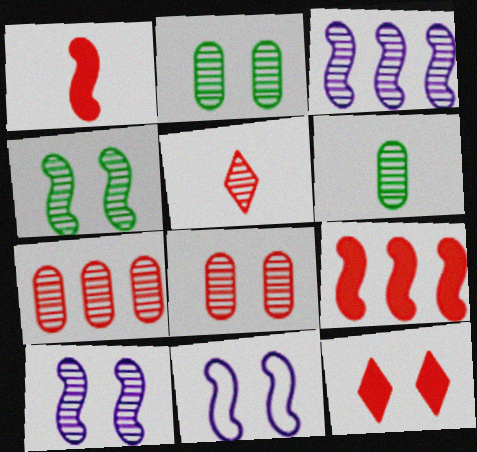[[2, 3, 5], 
[2, 11, 12]]